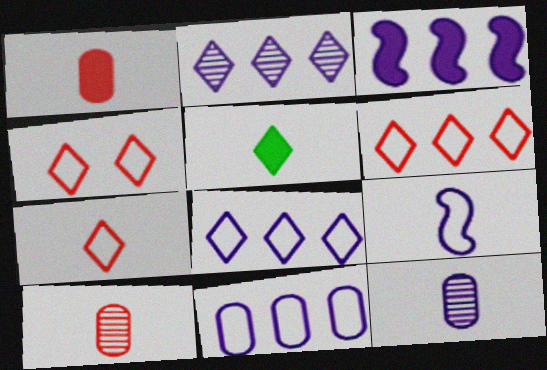[[2, 3, 11], 
[2, 4, 5], 
[4, 6, 7], 
[5, 9, 10]]